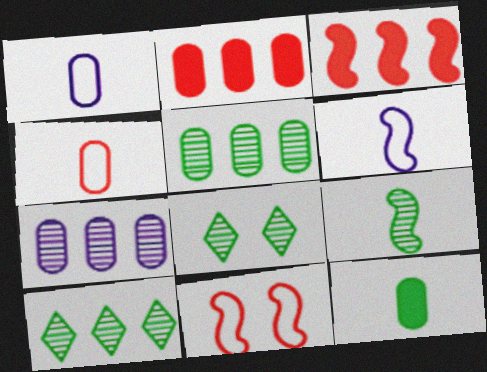[[1, 3, 8], 
[2, 6, 8], 
[5, 8, 9]]